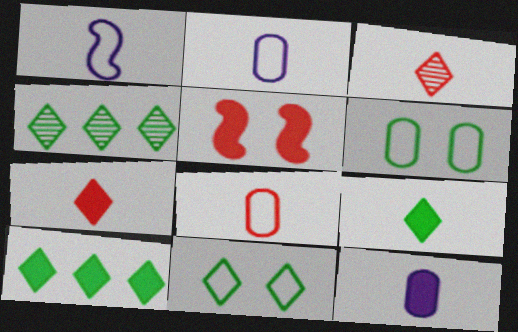[[2, 4, 5], 
[4, 9, 11], 
[5, 10, 12]]